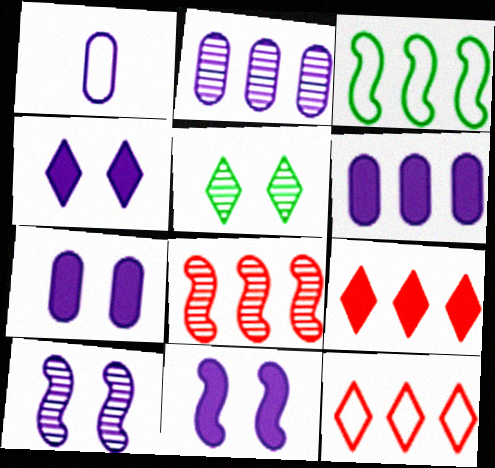[[1, 2, 7], 
[2, 3, 9], 
[4, 7, 11]]